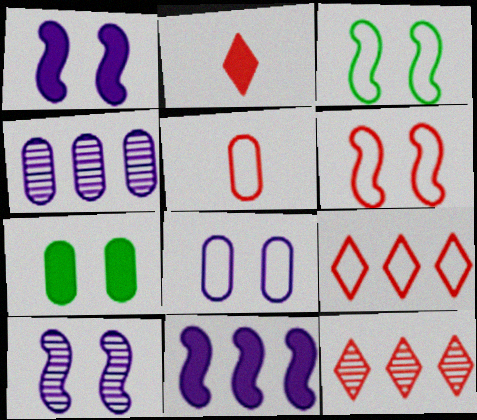[[2, 3, 4], 
[2, 7, 11], 
[4, 5, 7], 
[5, 6, 9]]